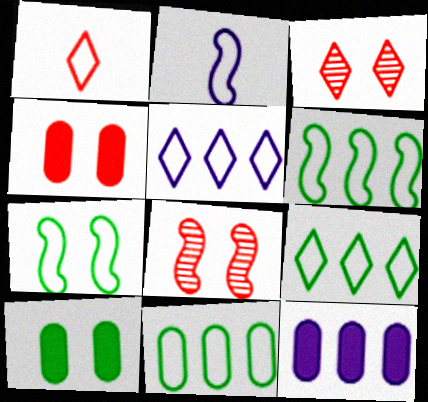[[6, 9, 11]]